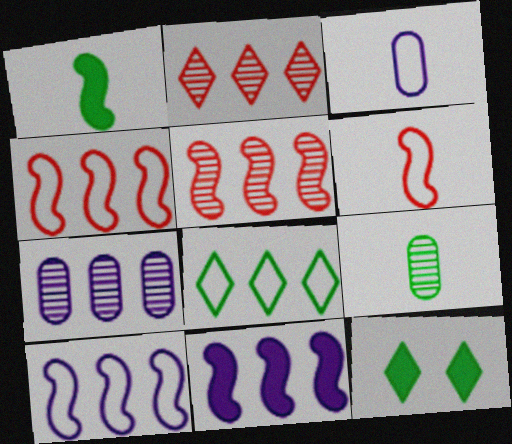[[3, 5, 12], 
[6, 7, 12]]